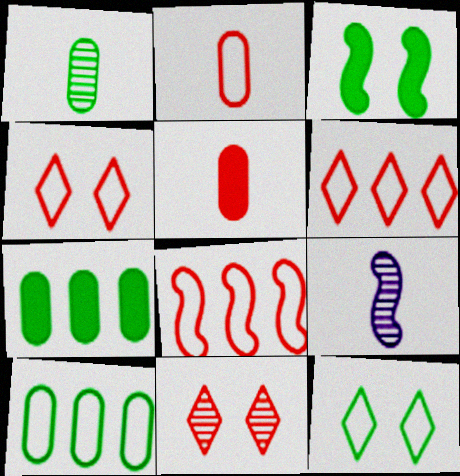[[2, 4, 8], 
[3, 8, 9], 
[4, 7, 9], 
[5, 8, 11]]